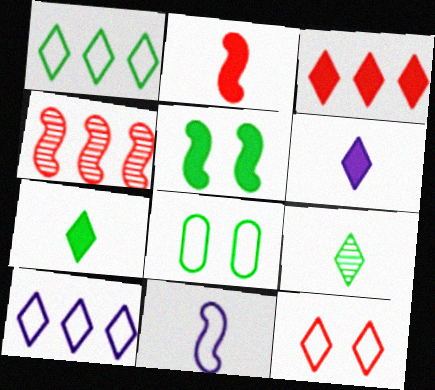[[4, 5, 11], 
[4, 6, 8]]